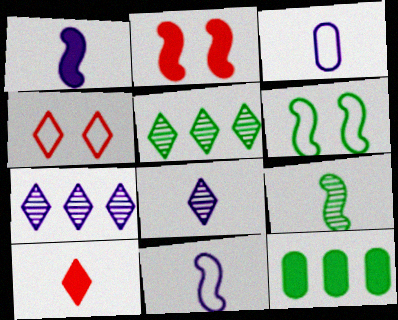[[1, 3, 8], 
[2, 3, 5], 
[3, 9, 10]]